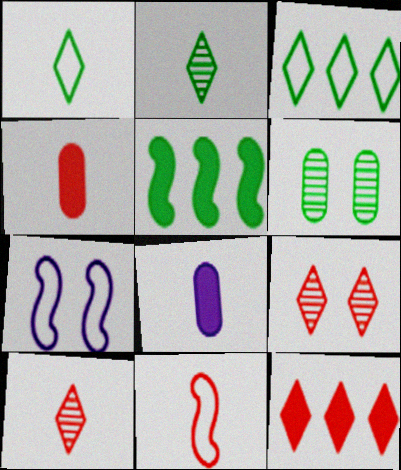[[1, 5, 6], 
[2, 8, 11], 
[4, 10, 11]]